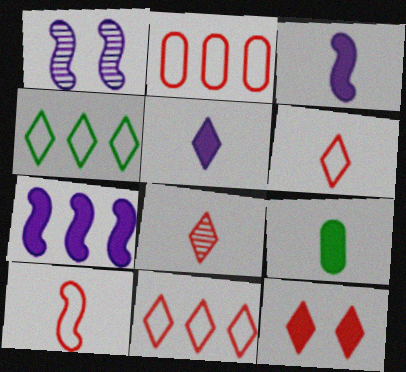[[1, 9, 11], 
[7, 9, 12], 
[8, 11, 12]]